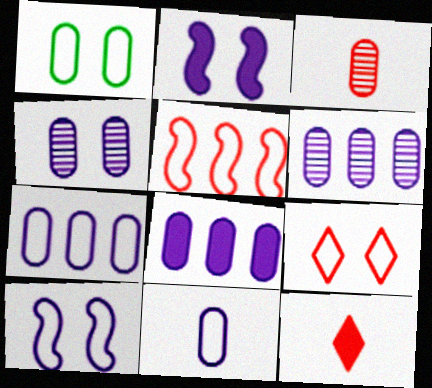[[1, 3, 8], 
[1, 9, 10], 
[4, 8, 11], 
[6, 7, 8]]